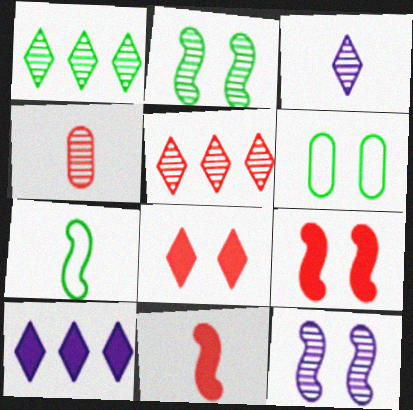[[1, 4, 12], 
[6, 8, 12]]